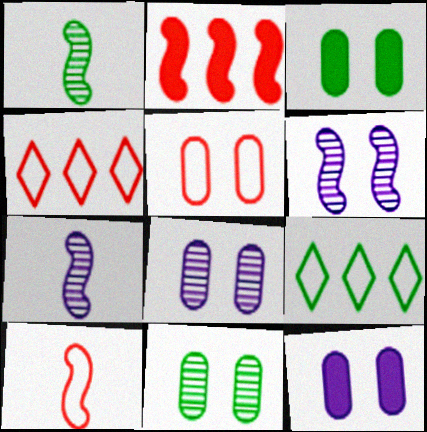[[1, 3, 9], 
[1, 4, 12], 
[3, 4, 7], 
[3, 5, 8], 
[4, 5, 10], 
[5, 11, 12]]